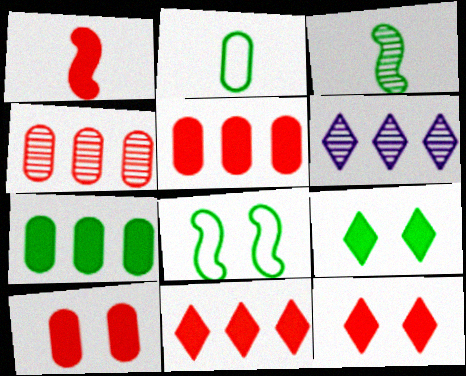[[1, 5, 12], 
[1, 10, 11]]